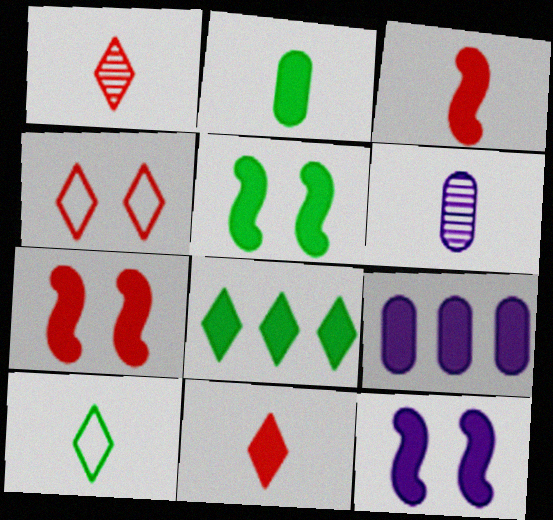[[2, 5, 8], 
[3, 6, 10], 
[5, 7, 12], 
[5, 9, 11]]